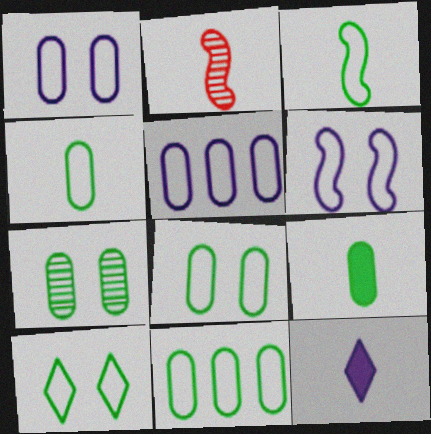[[2, 4, 12], 
[3, 10, 11], 
[4, 8, 11], 
[7, 9, 11]]